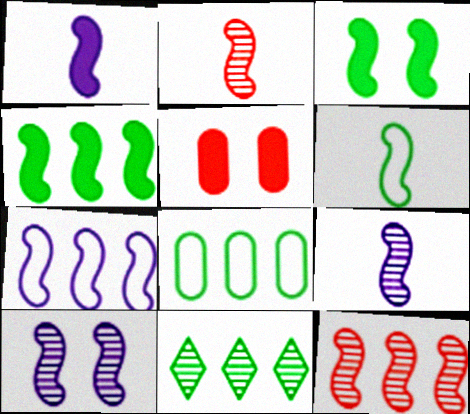[[1, 2, 6], 
[1, 7, 10], 
[2, 3, 7], 
[4, 7, 12], 
[4, 8, 11]]